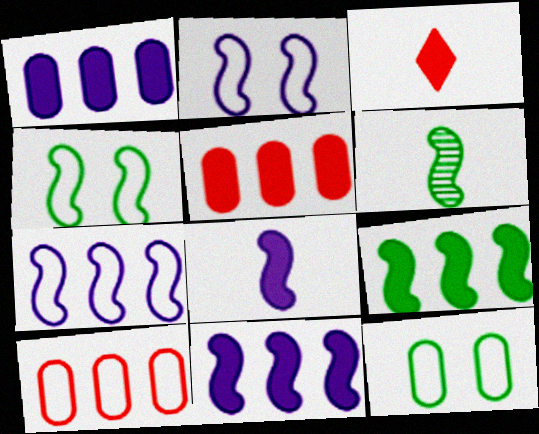[[4, 6, 9]]